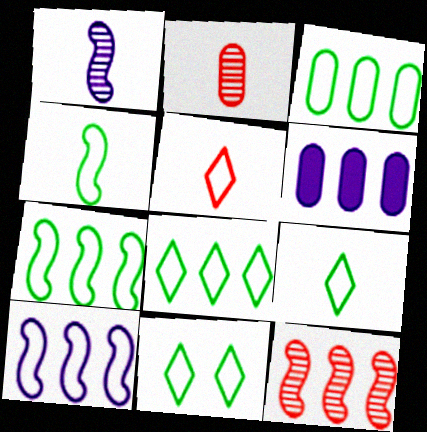[[3, 4, 11], 
[3, 7, 8], 
[6, 8, 12], 
[8, 9, 11]]